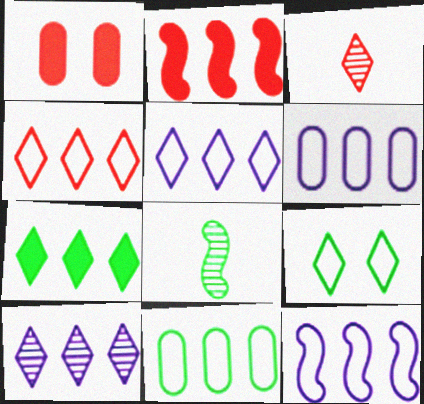[[1, 5, 8], 
[2, 10, 11], 
[4, 7, 10], 
[4, 11, 12], 
[5, 6, 12]]